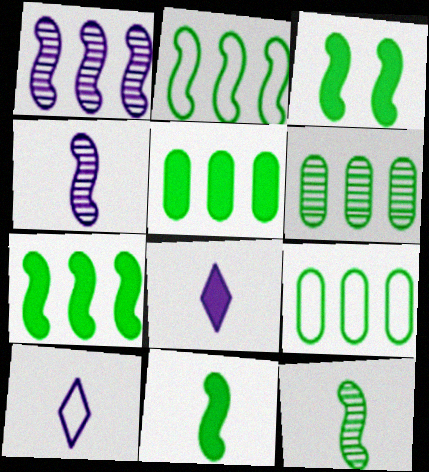[[2, 3, 12], 
[3, 7, 11], 
[5, 6, 9]]